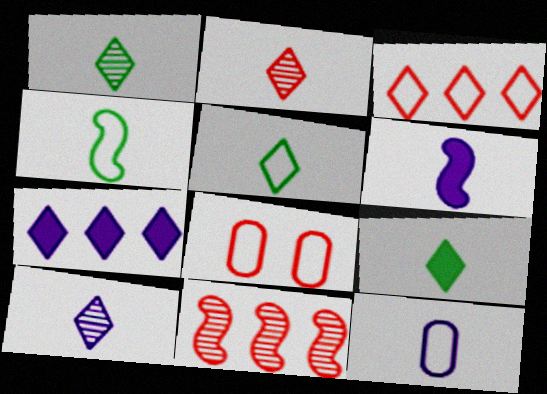[[1, 2, 10], 
[1, 5, 9], 
[6, 10, 12]]